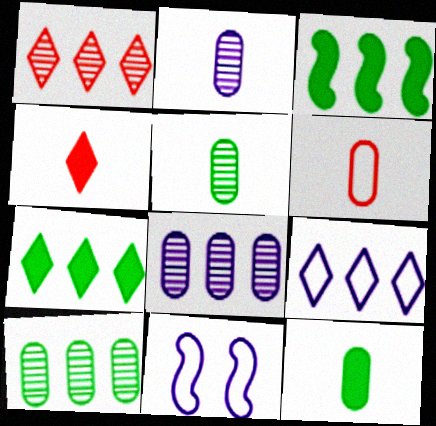[[1, 7, 9], 
[1, 11, 12], 
[2, 6, 12], 
[4, 10, 11]]